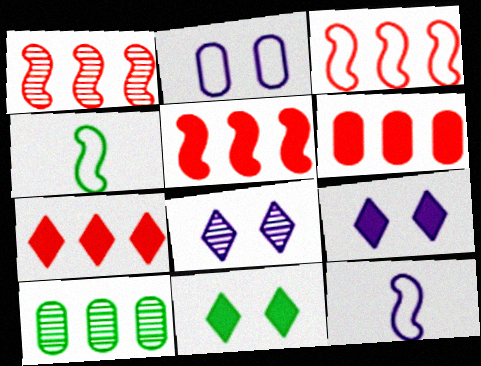[[1, 3, 5], 
[4, 6, 8], 
[4, 10, 11], 
[5, 6, 7]]